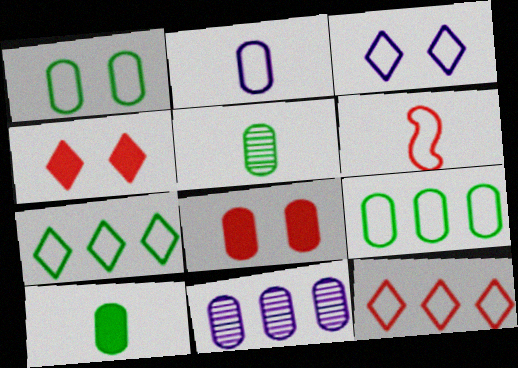[[3, 6, 9]]